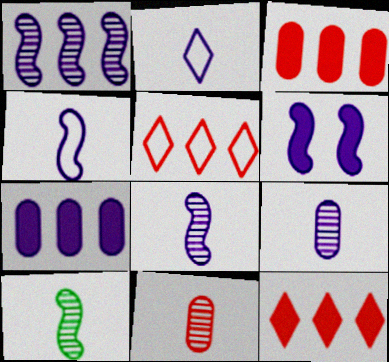[[1, 4, 6]]